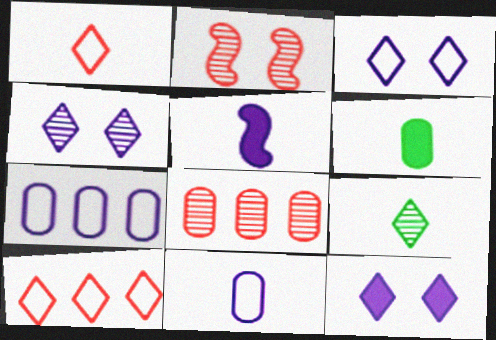[[3, 4, 12], 
[4, 5, 7], 
[9, 10, 12]]